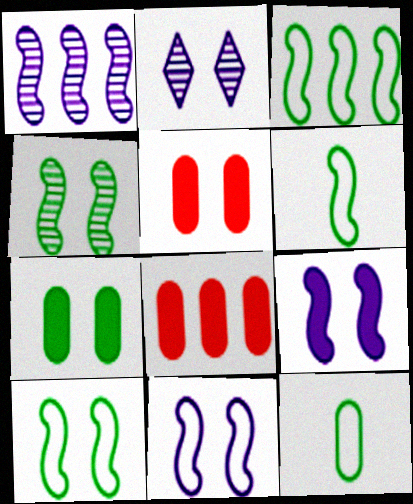[[2, 5, 10], 
[2, 6, 8], 
[3, 6, 10]]